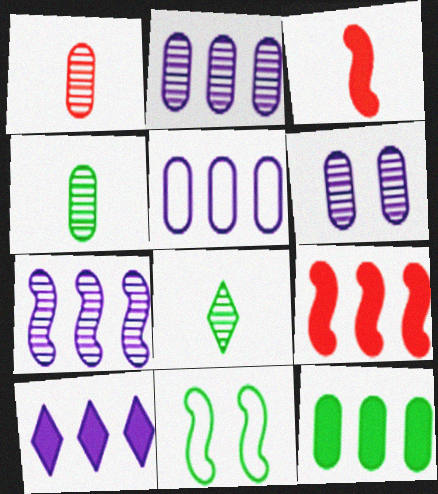[[1, 10, 11], 
[3, 7, 11], 
[5, 7, 10], 
[8, 11, 12], 
[9, 10, 12]]